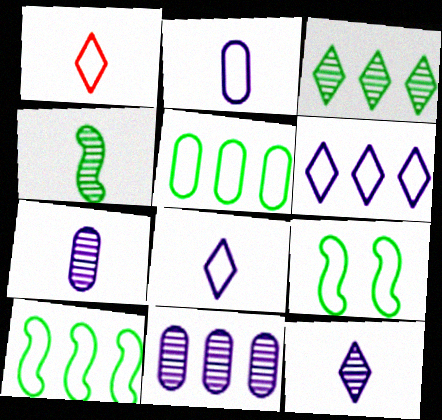[]